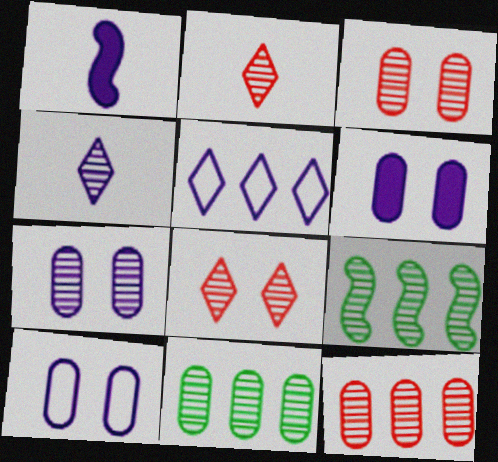[[1, 5, 7], 
[2, 7, 9], 
[3, 4, 9], 
[6, 7, 10]]